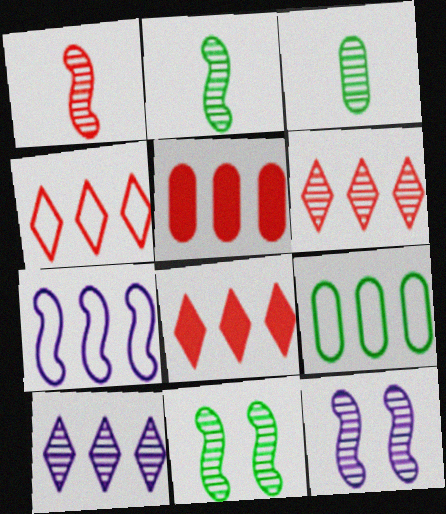[[3, 6, 12], 
[4, 6, 8], 
[4, 7, 9]]